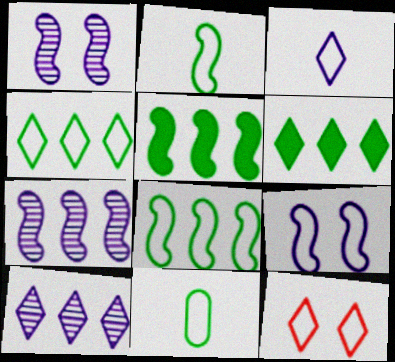[[3, 4, 12]]